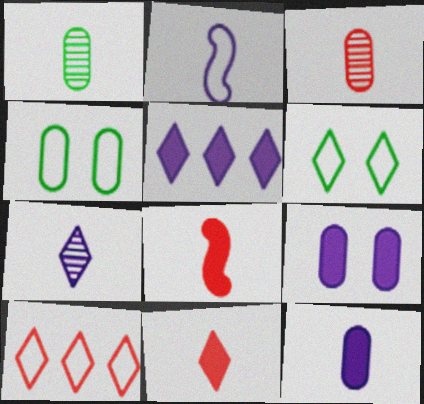[[1, 2, 11], 
[2, 4, 10], 
[2, 7, 12]]